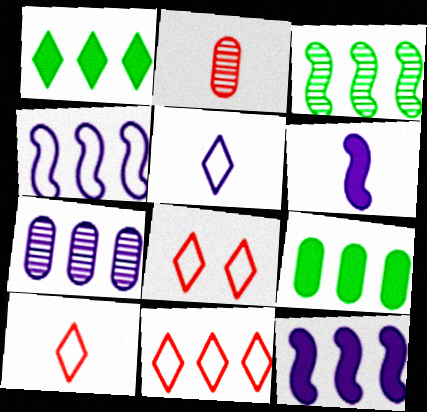[[8, 10, 11]]